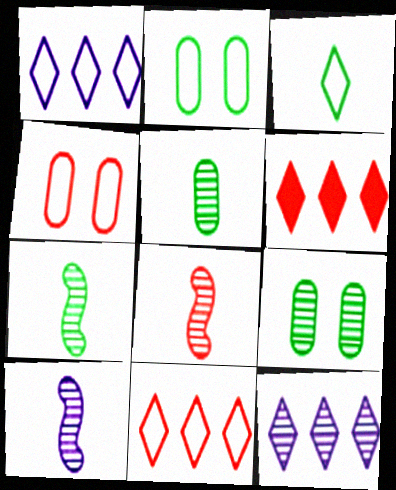[[2, 6, 10], 
[4, 6, 8], 
[7, 8, 10], 
[8, 9, 12]]